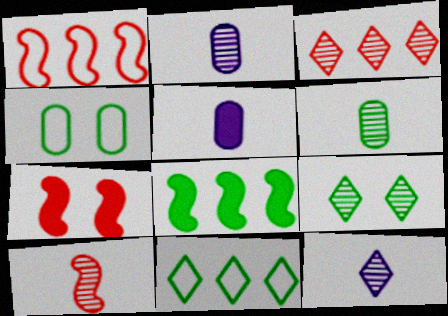[[1, 5, 9], 
[1, 7, 10], 
[2, 7, 11], 
[3, 9, 12], 
[6, 10, 12]]